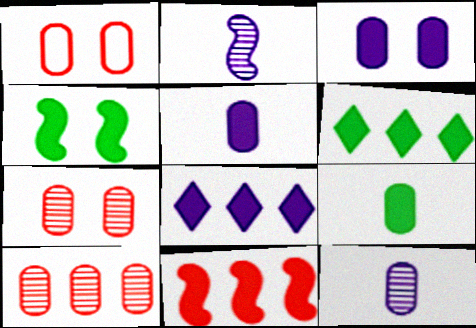[[1, 2, 6], 
[4, 6, 9]]